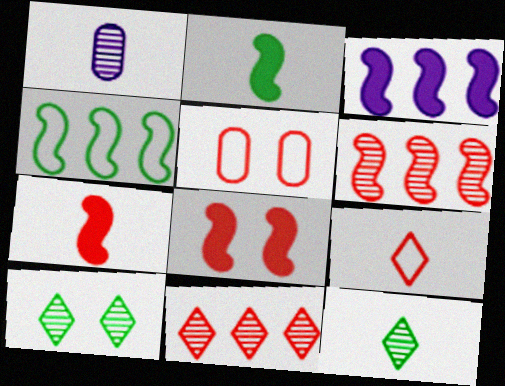[[1, 2, 9], 
[1, 6, 10], 
[2, 3, 8], 
[3, 4, 6], 
[3, 5, 12], 
[5, 7, 11]]